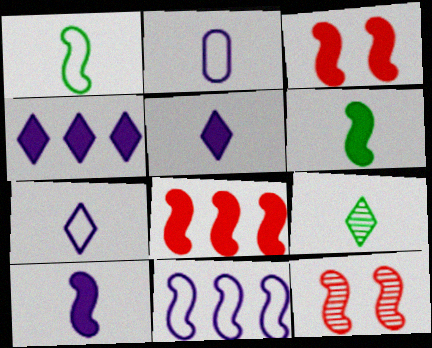[[6, 11, 12]]